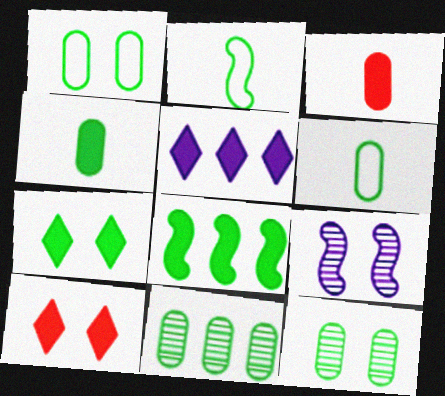[[1, 4, 11], 
[1, 9, 10], 
[2, 7, 11], 
[4, 7, 8]]